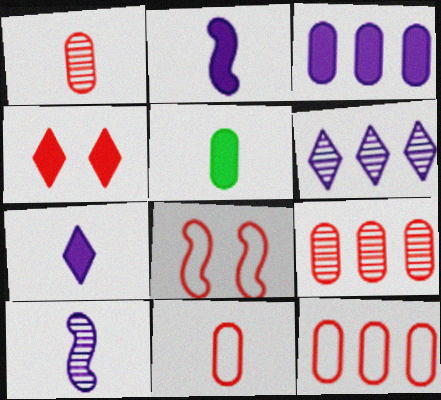[[5, 6, 8]]